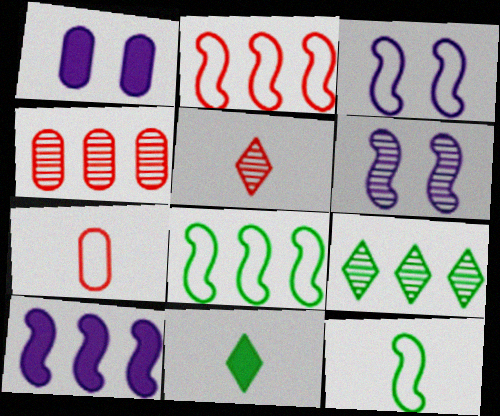[[1, 5, 8], 
[2, 3, 12], 
[3, 4, 11]]